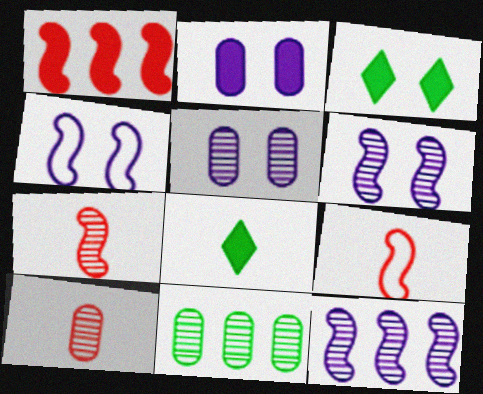[[1, 2, 8], 
[5, 10, 11]]